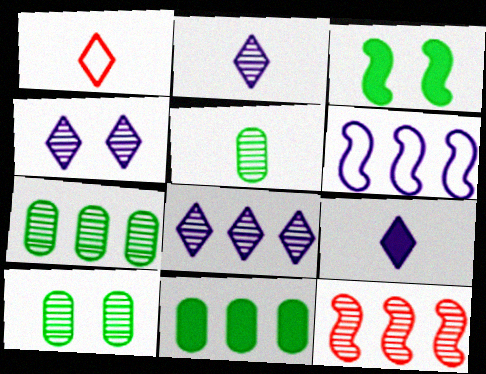[[2, 4, 8], 
[2, 10, 12], 
[4, 5, 12], 
[5, 7, 10], 
[7, 8, 12]]